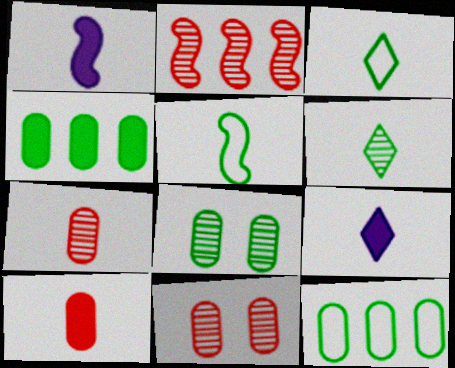[[1, 3, 7], 
[5, 7, 9]]